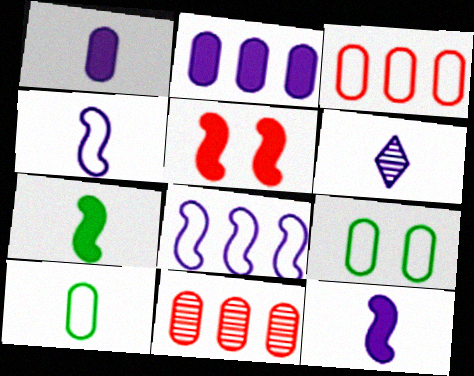[[1, 4, 6], 
[1, 9, 11]]